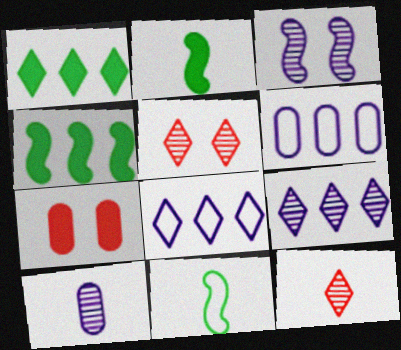[[2, 5, 6], 
[3, 9, 10], 
[7, 9, 11]]